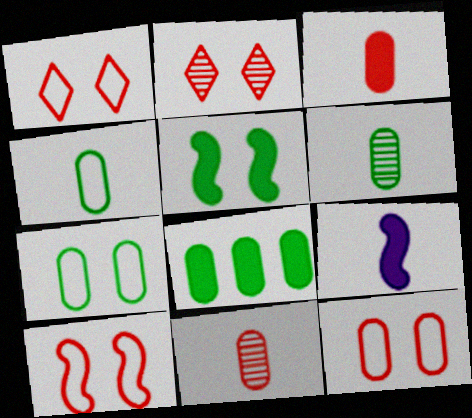[[1, 10, 12], 
[6, 7, 8]]